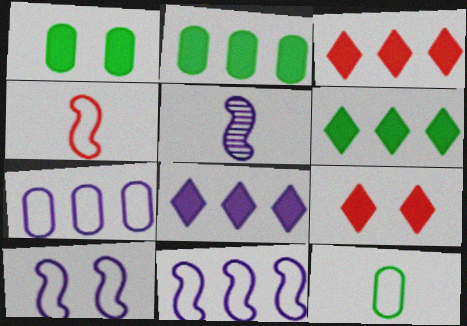[[3, 6, 8]]